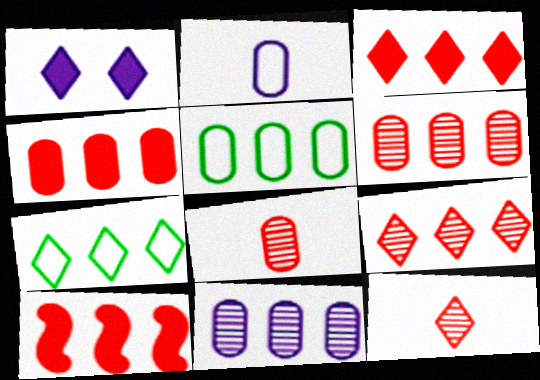[[1, 7, 12], 
[3, 4, 10], 
[4, 5, 11], 
[7, 10, 11]]